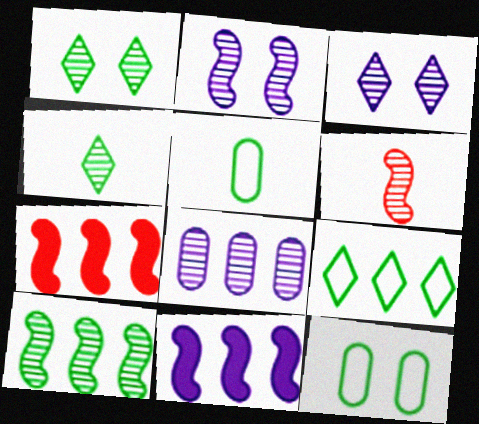[[1, 6, 8], 
[2, 6, 10], 
[3, 5, 7], 
[7, 8, 9]]